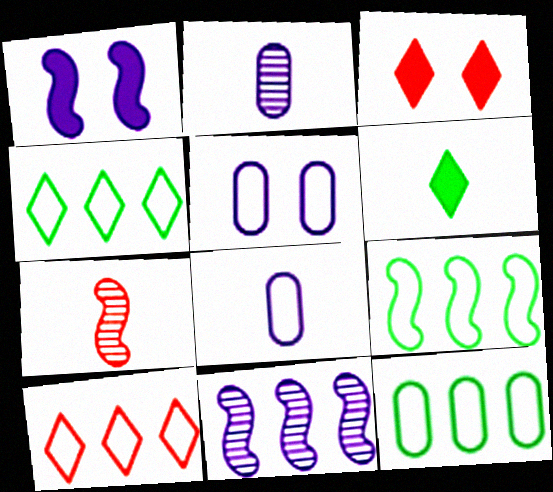[[1, 7, 9], 
[2, 3, 9], 
[4, 9, 12], 
[6, 7, 8]]